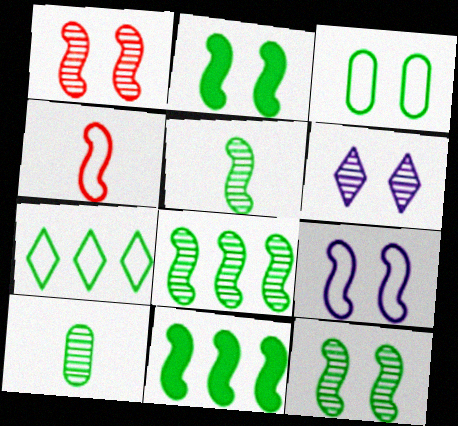[[1, 2, 9], 
[2, 7, 10], 
[5, 8, 12]]